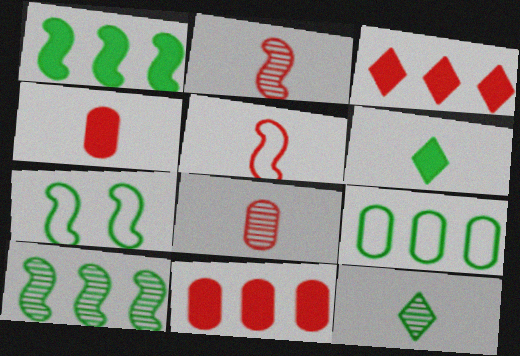[]